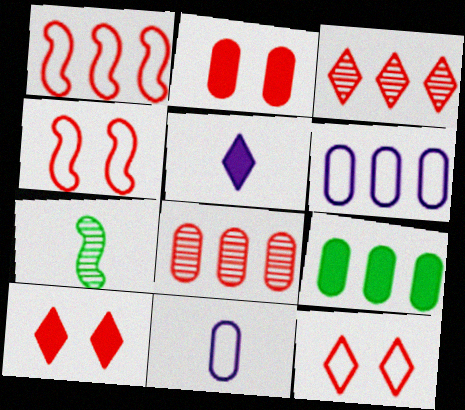[[6, 7, 10], 
[6, 8, 9]]